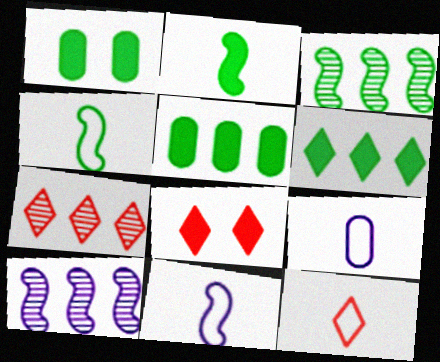[[1, 2, 6], 
[1, 7, 11], 
[1, 10, 12], 
[3, 8, 9], 
[4, 9, 12], 
[7, 8, 12]]